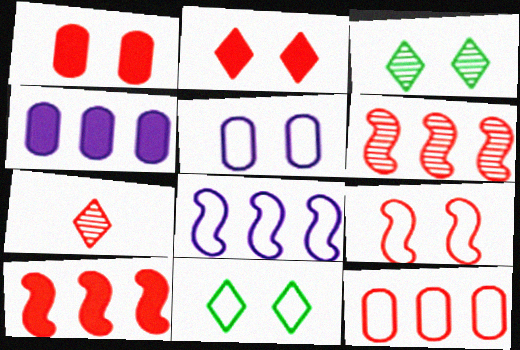[[5, 9, 11]]